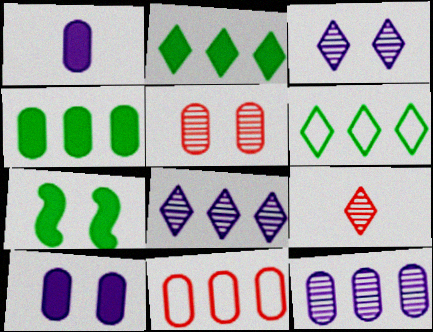[[4, 11, 12]]